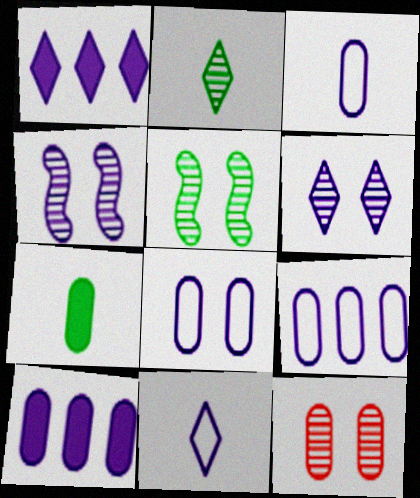[[1, 3, 4], 
[1, 6, 11], 
[3, 8, 9], 
[4, 10, 11], 
[5, 6, 12], 
[7, 9, 12]]